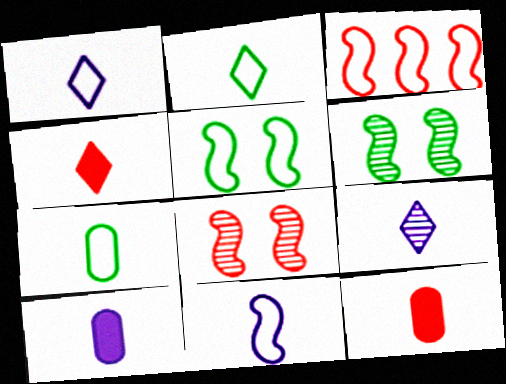[[2, 4, 9], 
[3, 5, 11], 
[9, 10, 11]]